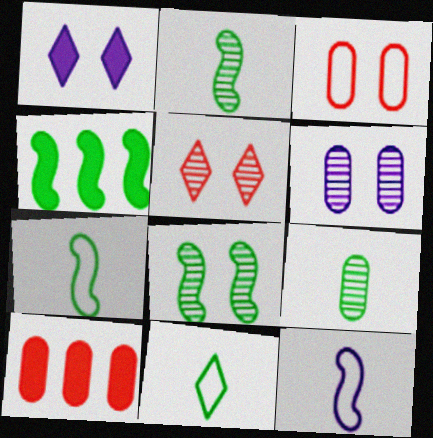[[1, 3, 8], 
[4, 7, 8], 
[5, 6, 8]]